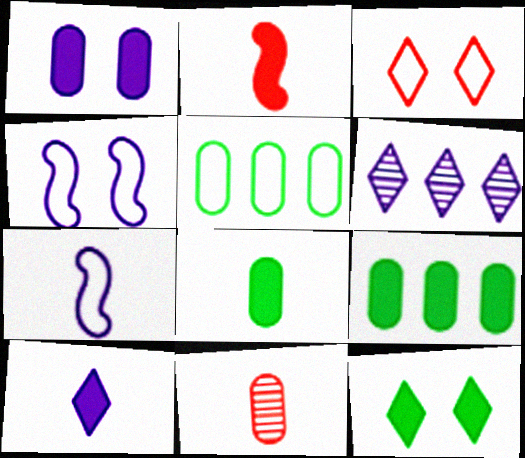[[1, 5, 11], 
[1, 6, 7], 
[2, 8, 10], 
[3, 5, 7]]